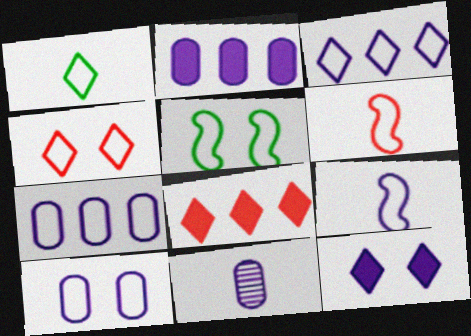[[1, 3, 4], 
[2, 10, 11], 
[3, 9, 10], 
[4, 5, 10], 
[5, 8, 11]]